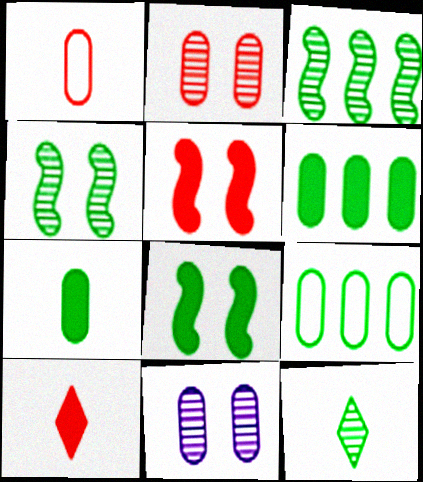[[1, 6, 11], 
[8, 9, 12]]